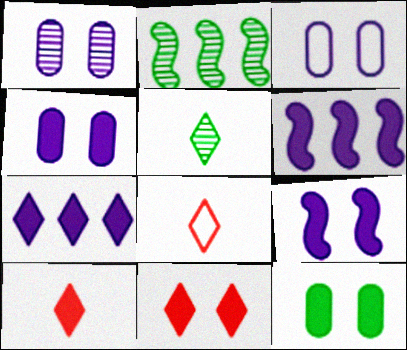[[1, 3, 4], 
[2, 3, 10], 
[2, 4, 8], 
[6, 10, 12], 
[9, 11, 12]]